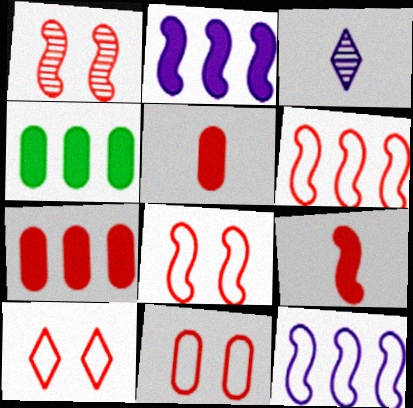[[1, 6, 9], 
[3, 4, 8], 
[8, 10, 11]]